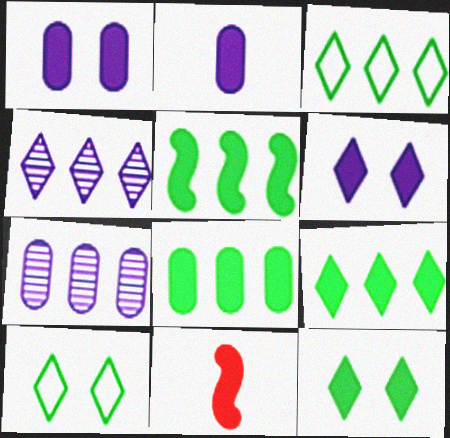[[1, 9, 11], 
[5, 8, 9], 
[6, 8, 11], 
[7, 10, 11]]